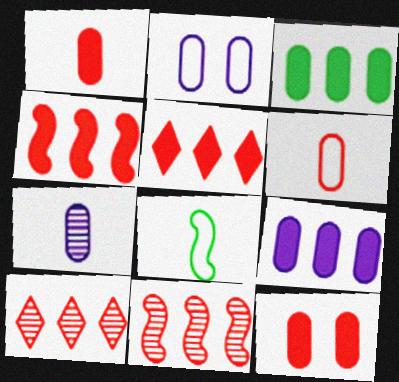[[2, 7, 9]]